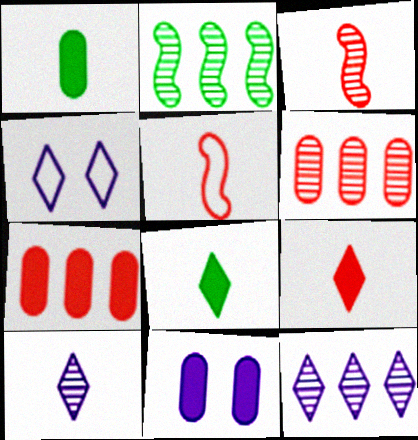[[1, 5, 10], 
[1, 7, 11], 
[2, 6, 12]]